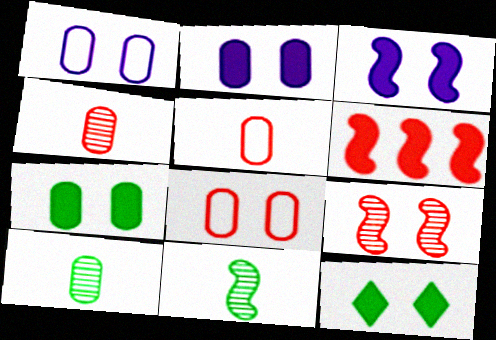[[1, 9, 12]]